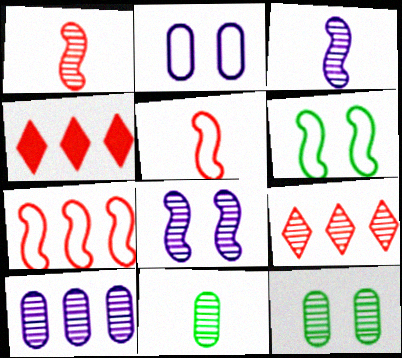[[3, 9, 12], 
[8, 9, 11]]